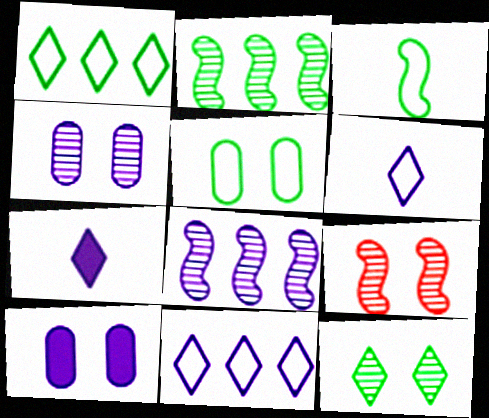[[1, 3, 5], 
[4, 9, 12], 
[6, 8, 10]]